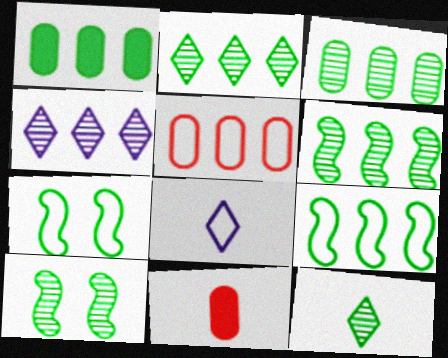[[1, 2, 9], 
[1, 7, 12], 
[2, 3, 6], 
[3, 10, 12], 
[4, 7, 11], 
[5, 7, 8]]